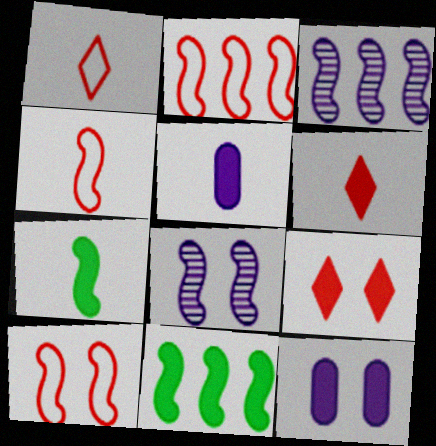[[2, 3, 11], 
[2, 4, 10], 
[2, 7, 8], 
[3, 7, 10], 
[4, 8, 11], 
[5, 6, 7], 
[5, 9, 11], 
[6, 11, 12]]